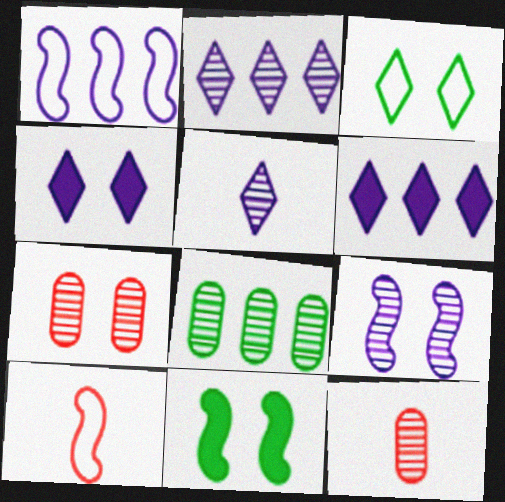[[4, 8, 10]]